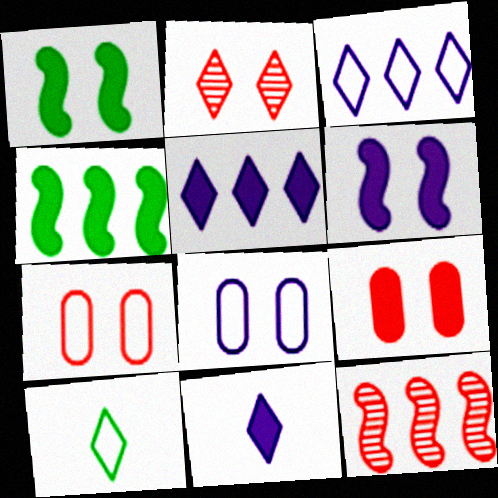[[1, 2, 8], 
[2, 5, 10], 
[4, 9, 11]]